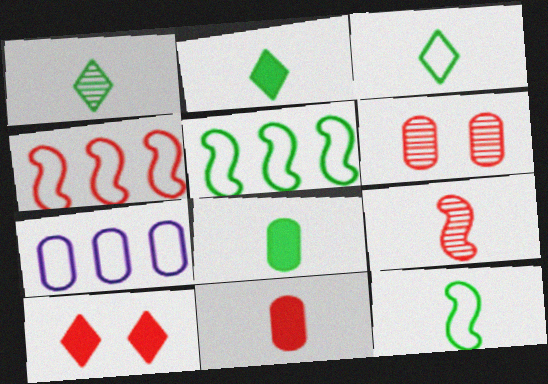[[1, 2, 3], 
[1, 8, 12], 
[6, 7, 8]]